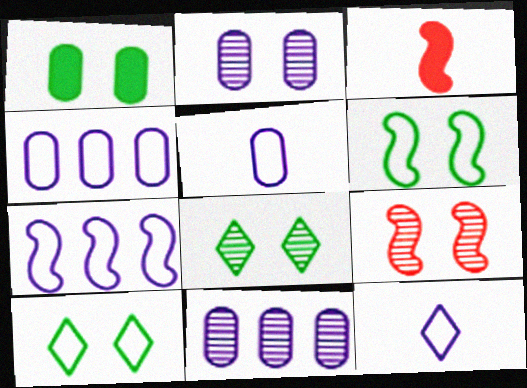[[1, 6, 8], 
[2, 8, 9], 
[3, 4, 8], 
[3, 10, 11]]